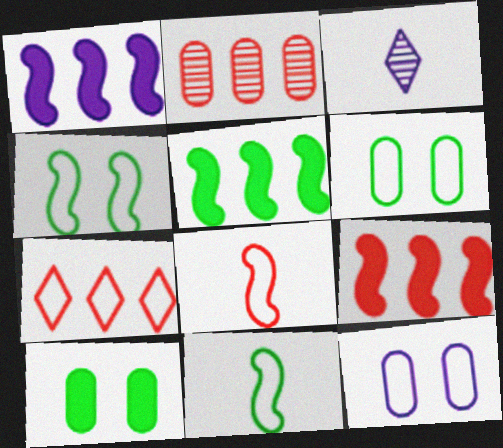[[1, 3, 12], 
[1, 5, 9], 
[2, 7, 9], 
[3, 6, 9], 
[7, 11, 12]]